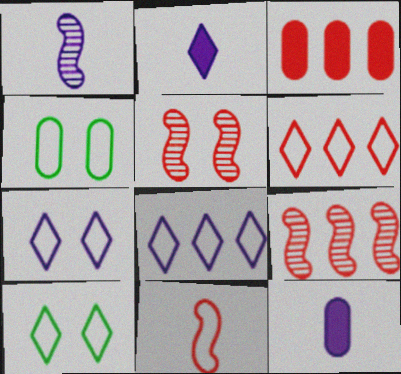[[1, 3, 10], 
[2, 4, 9], 
[3, 6, 9], 
[4, 8, 11], 
[9, 10, 12]]